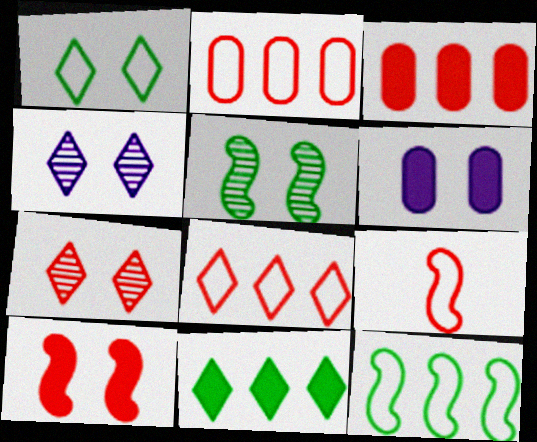[[3, 7, 9]]